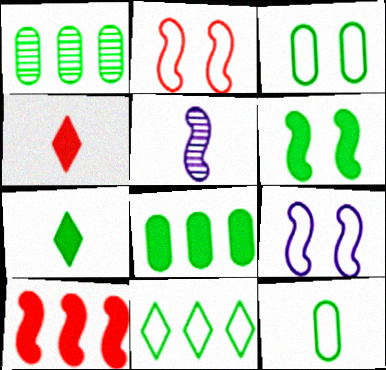[[1, 4, 9], 
[4, 5, 12], 
[6, 7, 8]]